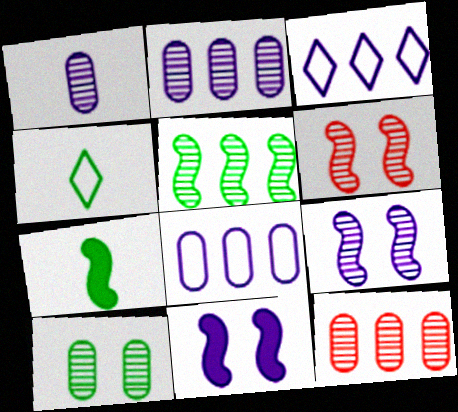[[1, 3, 11], 
[1, 10, 12], 
[4, 11, 12]]